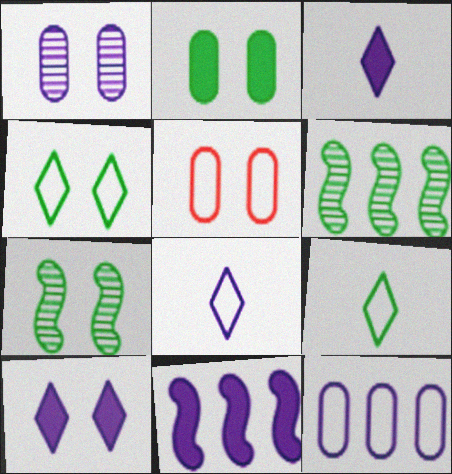[[1, 2, 5], 
[1, 8, 11], 
[2, 4, 7], 
[2, 6, 9], 
[3, 5, 6], 
[5, 7, 10]]